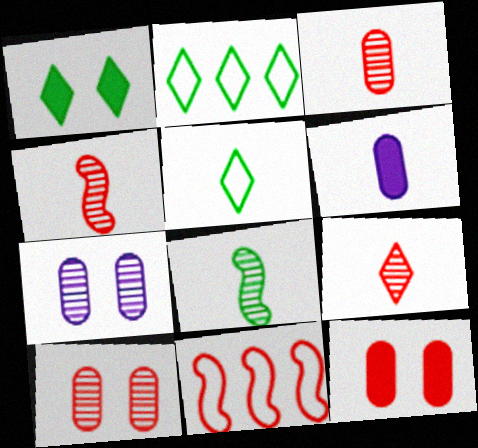[[3, 4, 9], 
[4, 5, 6], 
[9, 11, 12]]